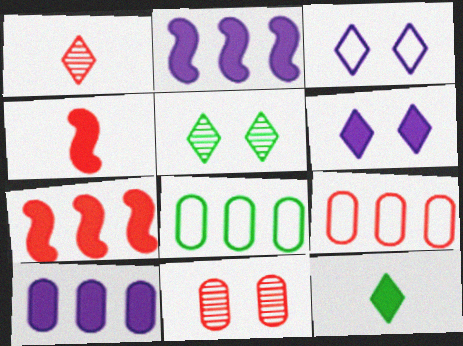[]